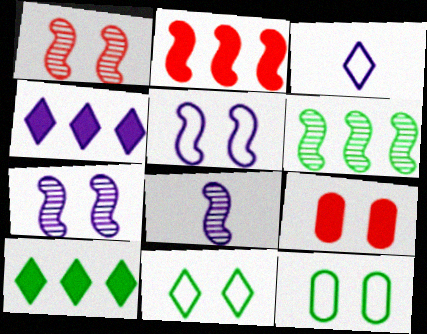[[1, 6, 8], 
[3, 6, 9], 
[7, 9, 11]]